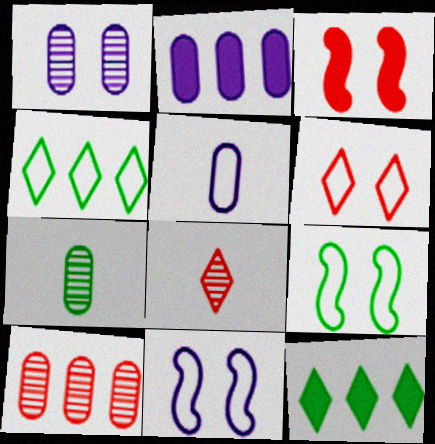[[1, 2, 5], 
[1, 7, 10], 
[2, 8, 9], 
[7, 9, 12]]